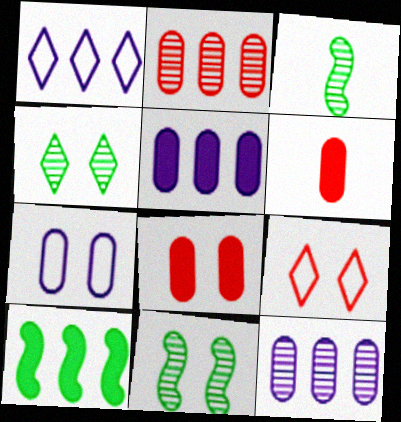[[1, 2, 10], 
[1, 3, 8], 
[1, 6, 11], 
[3, 5, 9]]